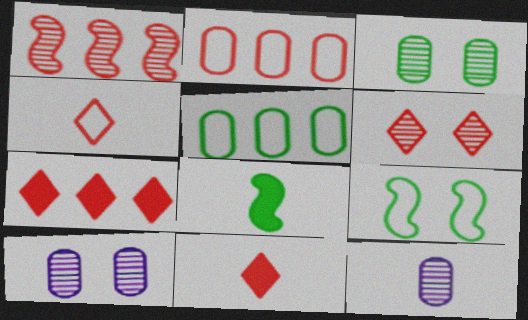[[1, 2, 7], 
[4, 6, 7], 
[4, 8, 12], 
[7, 9, 12]]